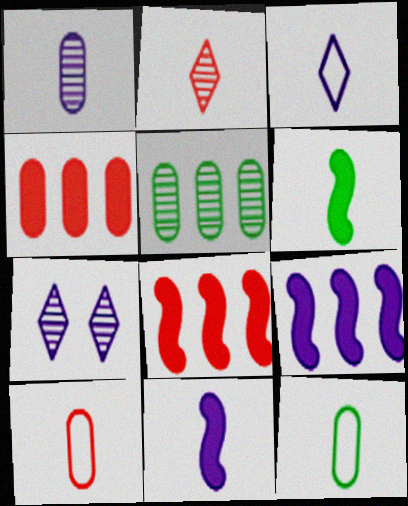[[1, 3, 11], 
[2, 11, 12], 
[7, 8, 12]]